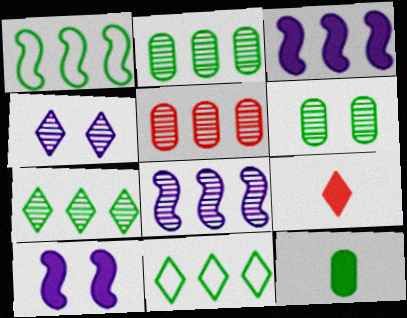[[3, 5, 11], 
[4, 9, 11], 
[5, 7, 8]]